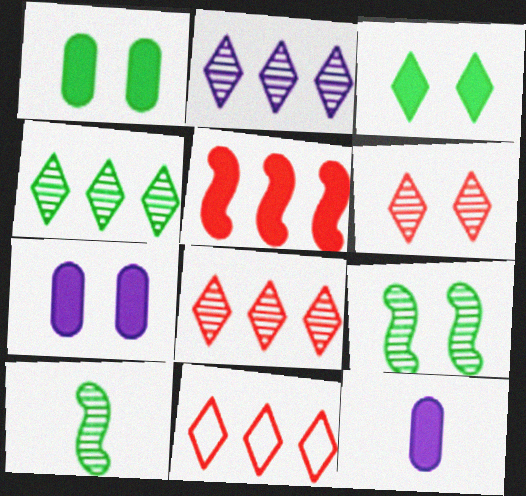[[2, 4, 8], 
[3, 5, 12], 
[7, 10, 11], 
[9, 11, 12]]